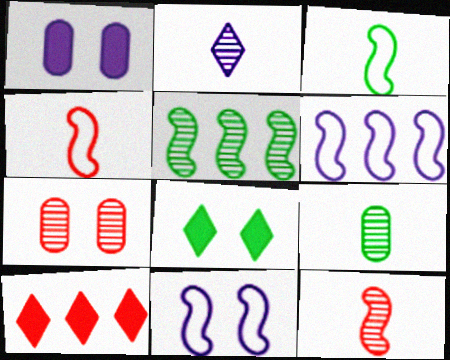[[1, 2, 6], 
[2, 5, 7], 
[2, 9, 12], 
[4, 7, 10], 
[7, 8, 11], 
[9, 10, 11]]